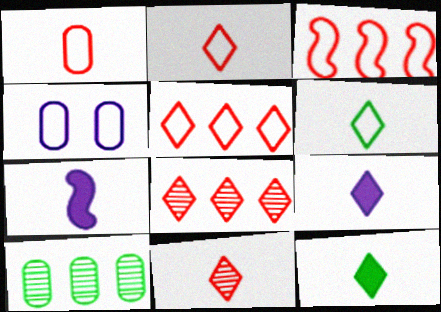[[3, 4, 6], 
[6, 9, 11]]